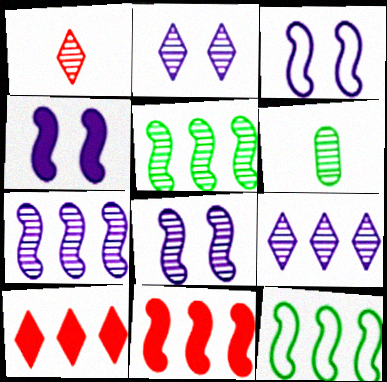[[3, 4, 8], 
[3, 6, 10], 
[7, 11, 12]]